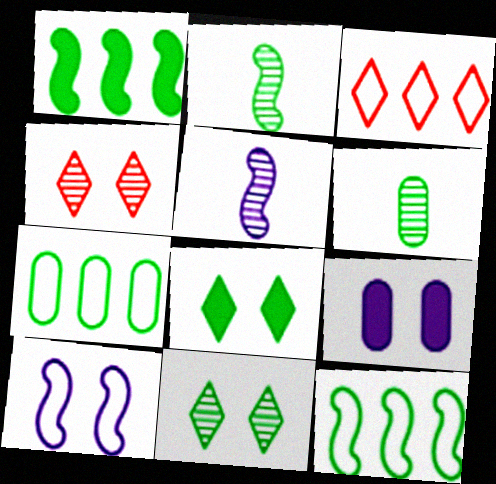[[2, 3, 9], 
[2, 7, 8], 
[6, 8, 12]]